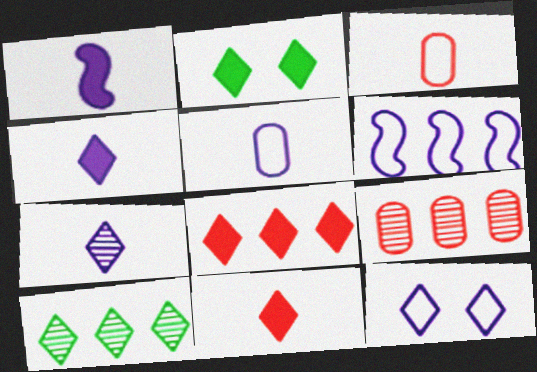[[1, 5, 7], 
[2, 4, 8], 
[5, 6, 12], 
[10, 11, 12]]